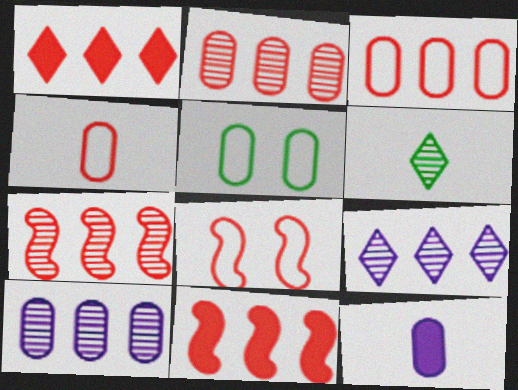[[1, 3, 7], 
[2, 5, 12]]